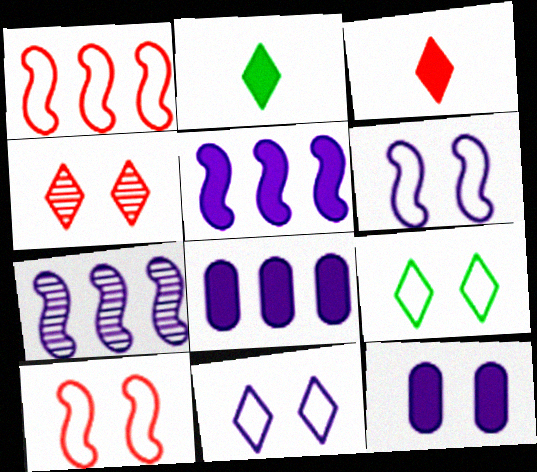[]